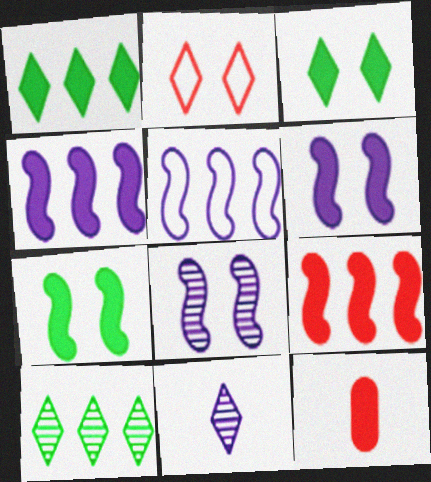[[1, 2, 11], 
[1, 6, 12], 
[3, 4, 12]]